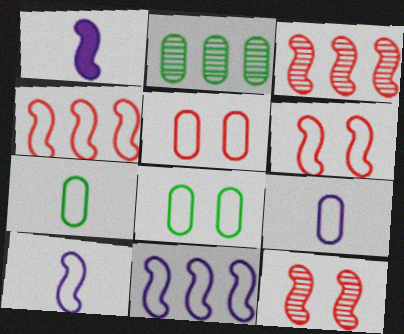[]